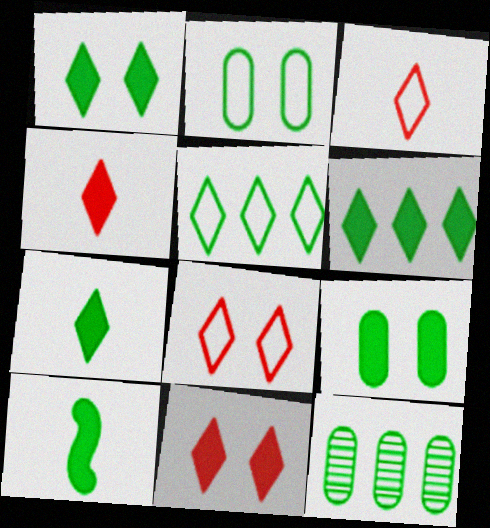[[1, 6, 7], 
[6, 9, 10]]